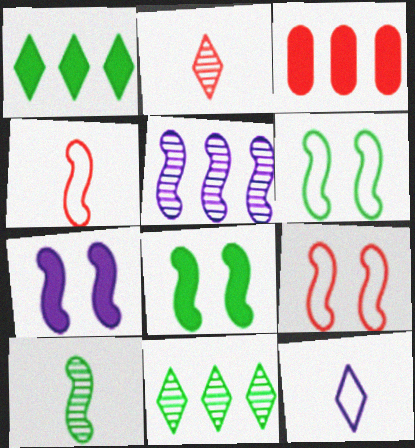[[2, 3, 9], 
[4, 5, 8]]